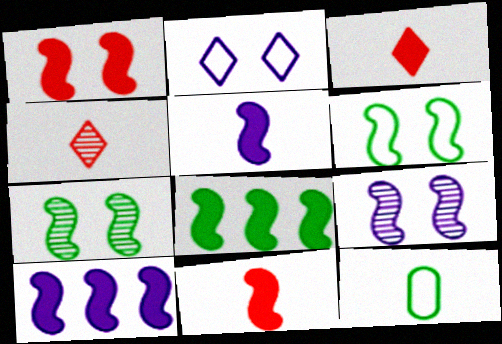[[1, 5, 8], 
[1, 6, 9], 
[4, 5, 12]]